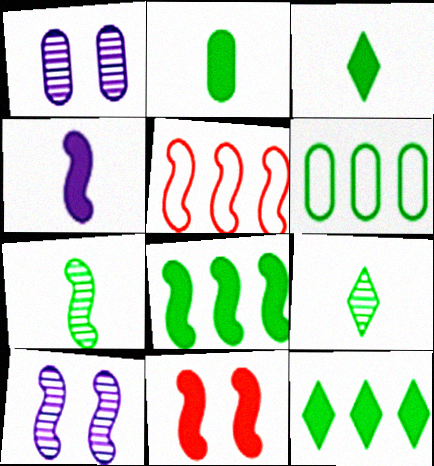[[1, 3, 5], 
[4, 8, 11]]